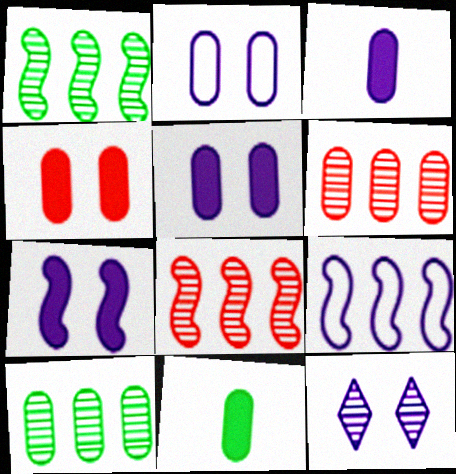[[2, 6, 11], 
[2, 7, 12], 
[3, 9, 12]]